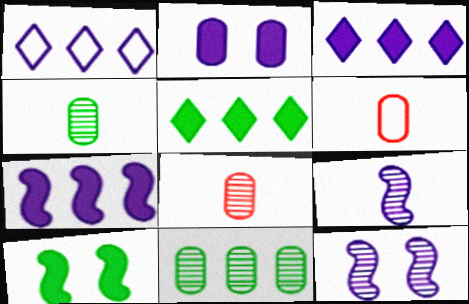[[1, 2, 9], 
[1, 8, 10], 
[2, 6, 11], 
[5, 6, 12]]